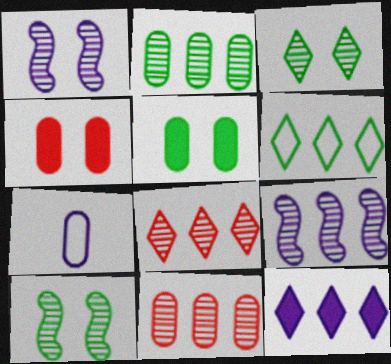[[1, 7, 12], 
[2, 4, 7], 
[2, 8, 9], 
[5, 7, 11], 
[6, 8, 12]]